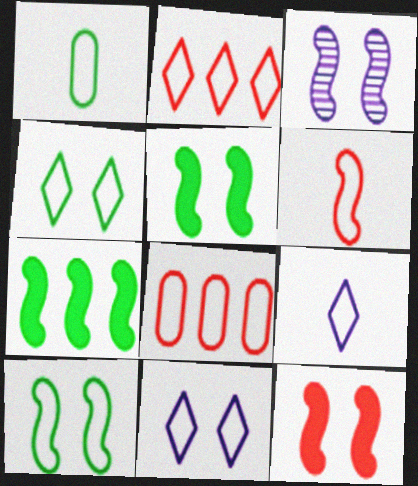[[1, 6, 9], 
[2, 4, 9], 
[3, 6, 7], 
[3, 10, 12], 
[8, 9, 10]]